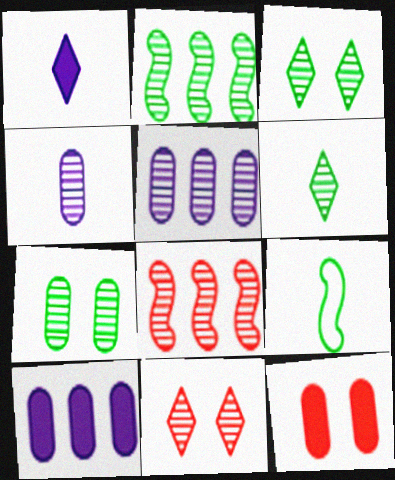[[2, 4, 11], 
[2, 6, 7], 
[3, 4, 8], 
[9, 10, 11]]